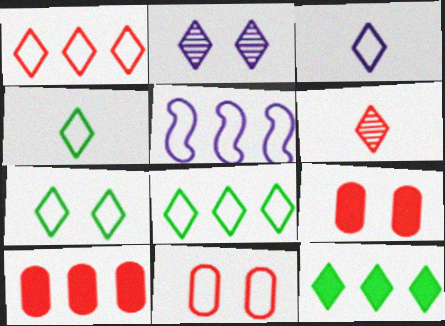[[1, 3, 7], 
[4, 5, 11], 
[4, 7, 8]]